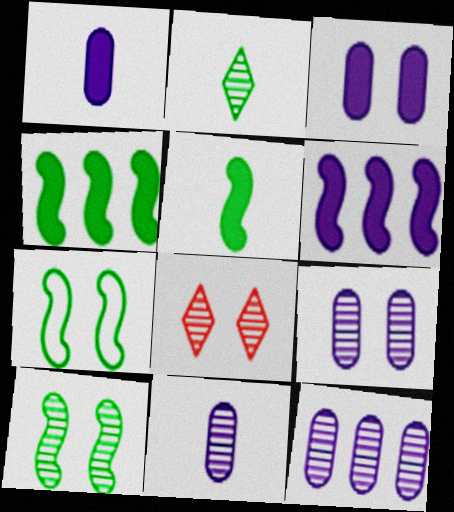[[3, 7, 8], 
[8, 9, 10], 
[9, 11, 12]]